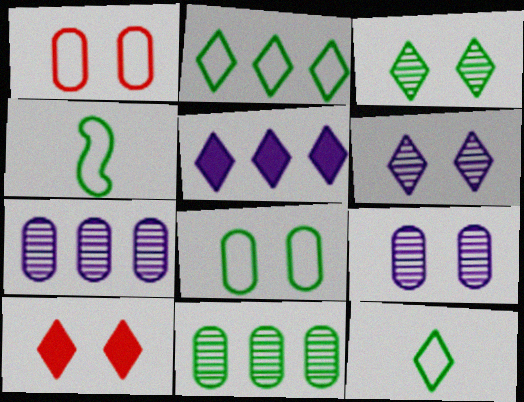[[2, 4, 8], 
[4, 7, 10]]